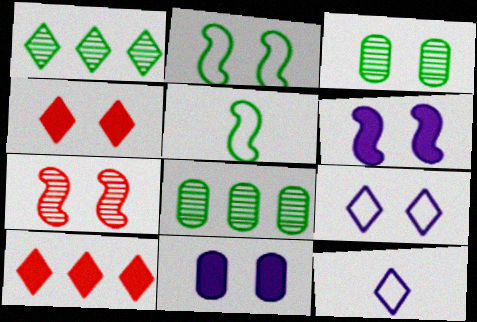[[1, 4, 12], 
[2, 6, 7]]